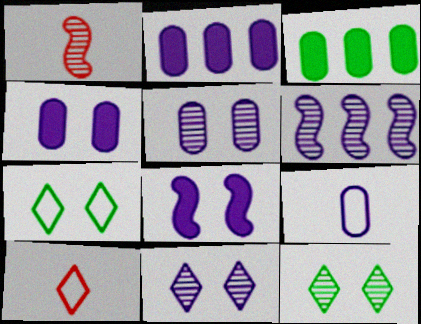[[1, 2, 7], 
[2, 5, 9]]